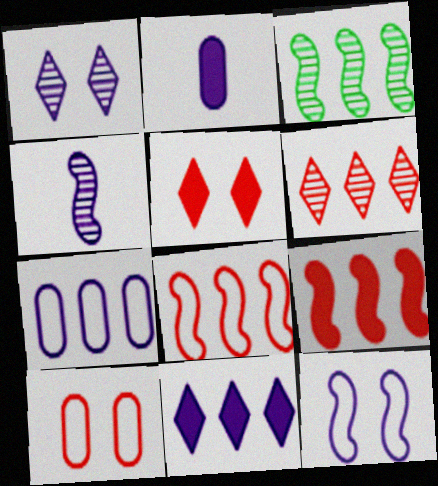[]